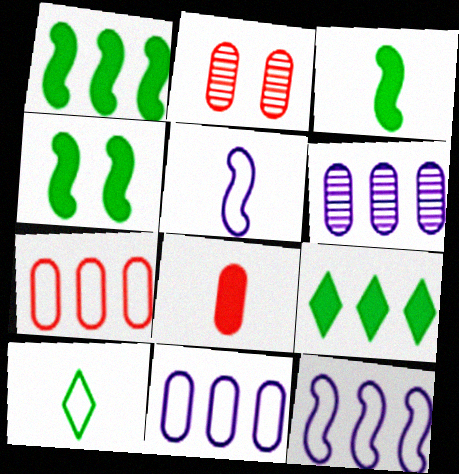[[1, 3, 4], 
[2, 5, 9], 
[2, 7, 8]]